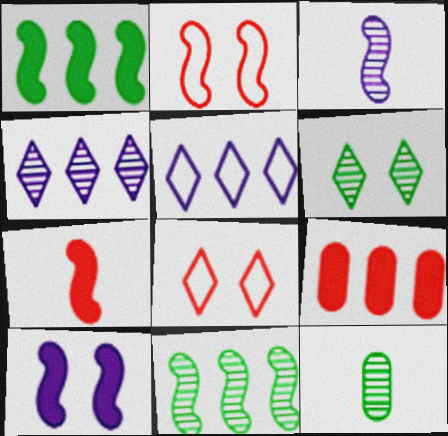[[1, 2, 3], 
[1, 7, 10], 
[5, 9, 11], 
[6, 11, 12]]